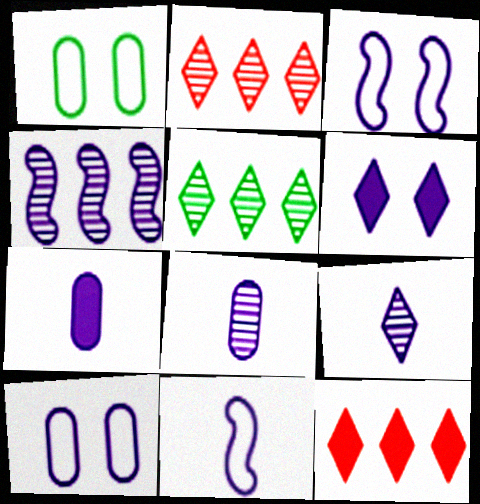[[7, 9, 11]]